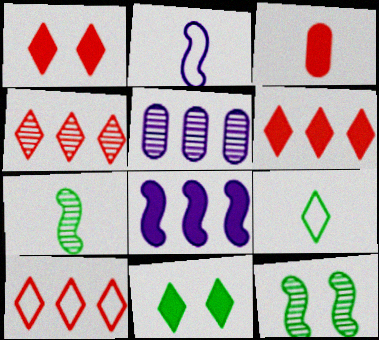[[3, 8, 11], 
[4, 6, 10]]